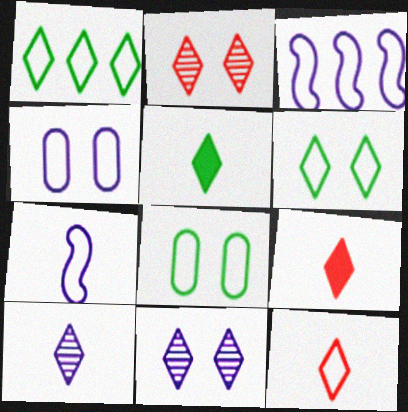[[1, 9, 11], 
[3, 8, 12], 
[5, 10, 12]]